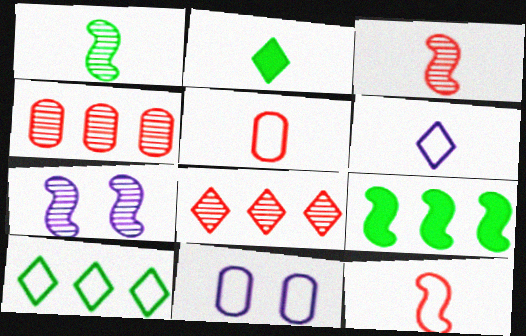[[7, 9, 12], 
[10, 11, 12]]